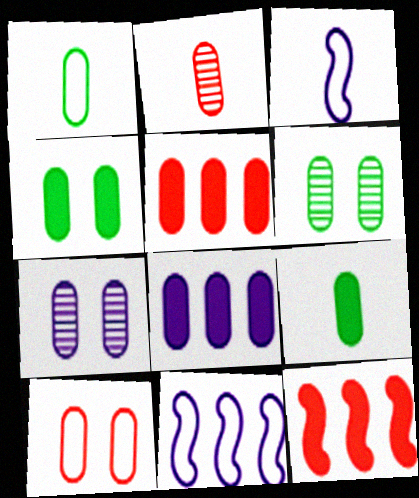[[1, 5, 7], 
[2, 5, 10], 
[4, 7, 10]]